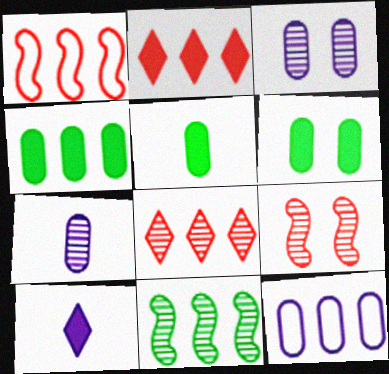[[2, 11, 12], 
[4, 5, 6]]